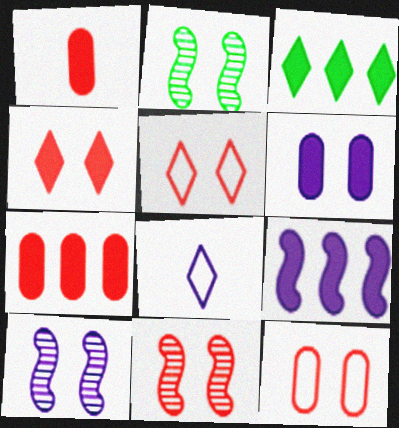[[2, 5, 6], 
[2, 7, 8], 
[2, 10, 11], 
[3, 7, 9], 
[4, 11, 12]]